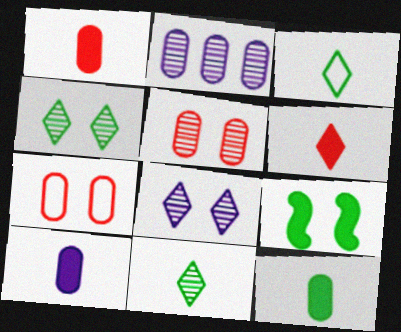[[1, 10, 12], 
[2, 7, 12], 
[7, 8, 9]]